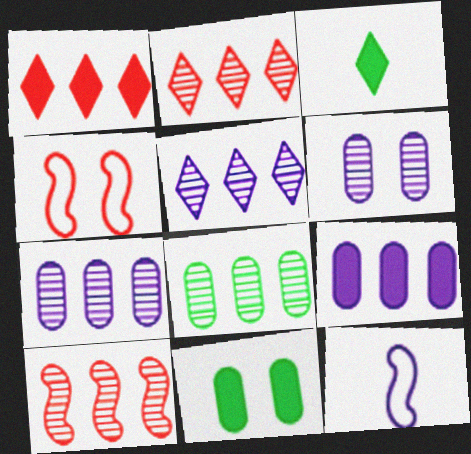[[2, 11, 12], 
[3, 4, 7], 
[5, 8, 10]]